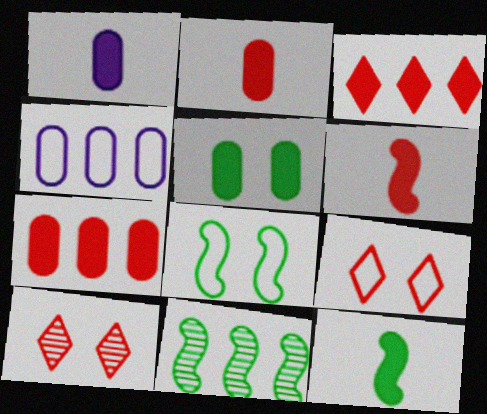[[1, 5, 7], 
[1, 9, 11], 
[3, 4, 11], 
[4, 10, 12], 
[8, 11, 12]]